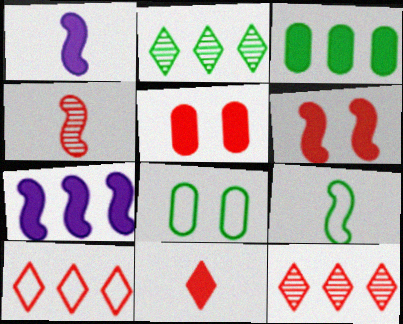[[1, 4, 9], 
[1, 8, 12], 
[4, 5, 10]]